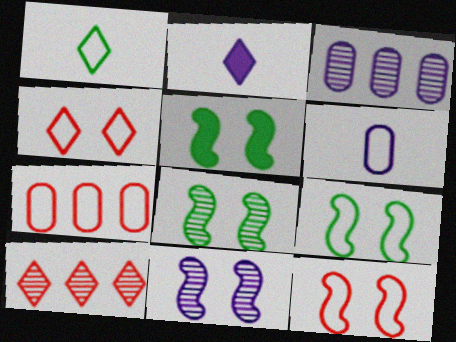[[2, 7, 8], 
[5, 6, 10], 
[5, 8, 9], 
[5, 11, 12]]